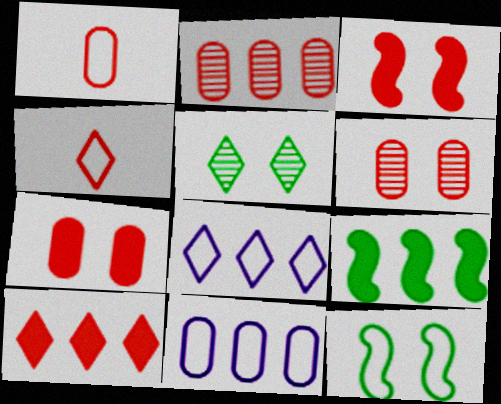[[1, 2, 7], 
[1, 8, 12], 
[2, 3, 4], 
[2, 8, 9], 
[4, 11, 12]]